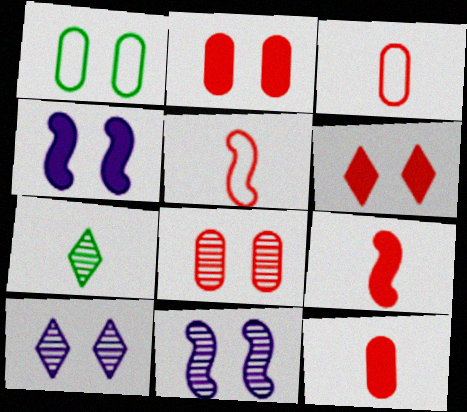[[1, 6, 11]]